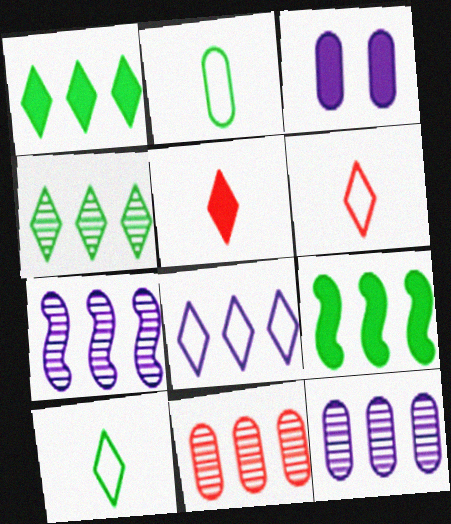[[2, 3, 11], 
[3, 5, 9], 
[4, 7, 11], 
[8, 9, 11]]